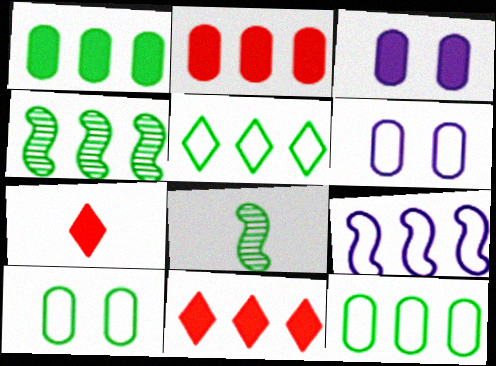[[1, 4, 5], 
[4, 6, 7], 
[6, 8, 11]]